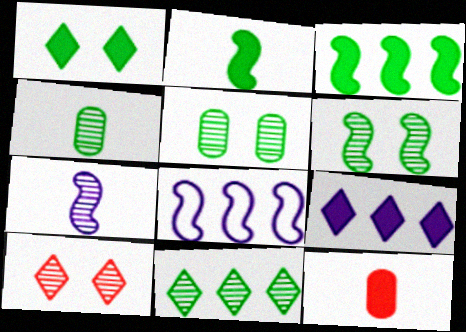[[4, 6, 11]]